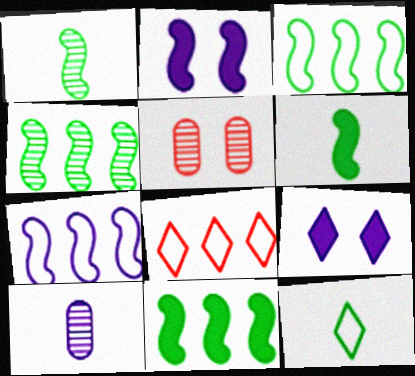[[3, 4, 11], 
[7, 9, 10]]